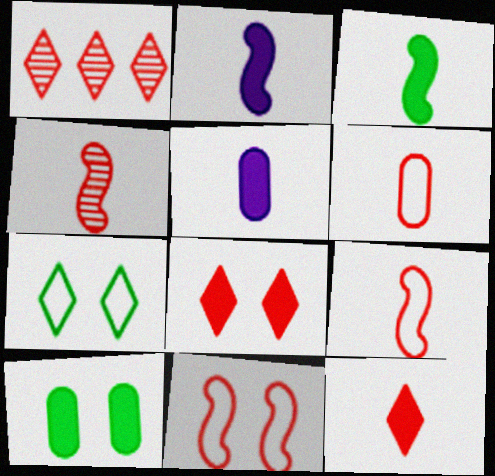[[3, 5, 12], 
[4, 6, 12]]